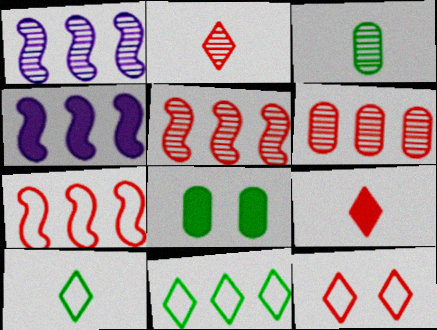[[3, 4, 12], 
[4, 6, 11], 
[4, 8, 9]]